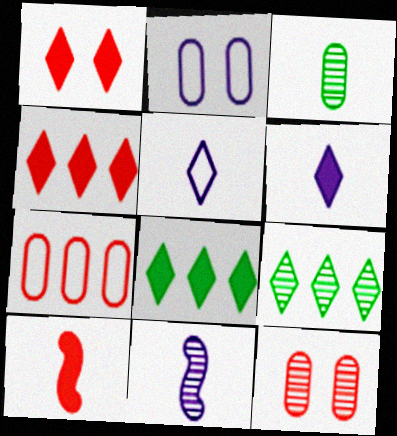[[1, 5, 9], 
[1, 6, 8], 
[2, 9, 10], 
[3, 5, 10], 
[9, 11, 12]]